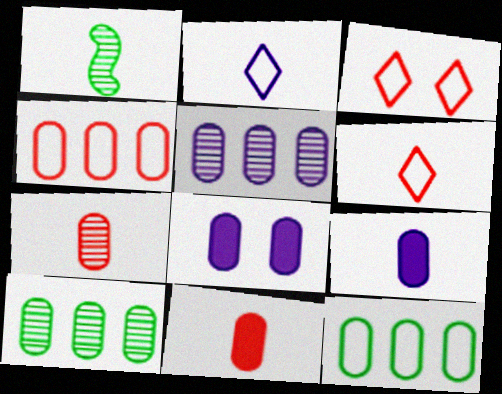[[1, 2, 11], 
[1, 6, 9], 
[7, 8, 12]]